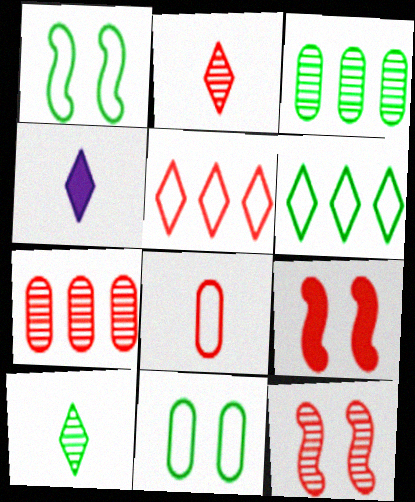[[1, 4, 7], 
[2, 7, 12]]